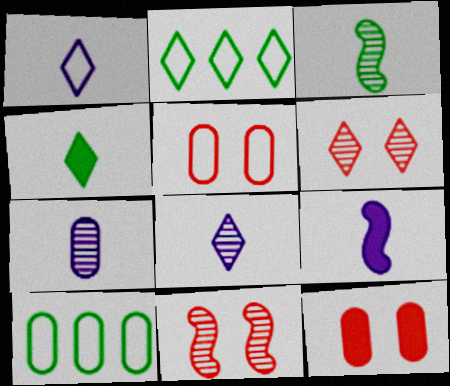[[1, 7, 9], 
[6, 9, 10], 
[7, 10, 12]]